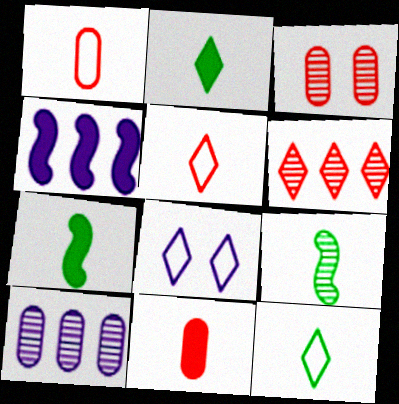[[2, 6, 8], 
[3, 4, 12]]